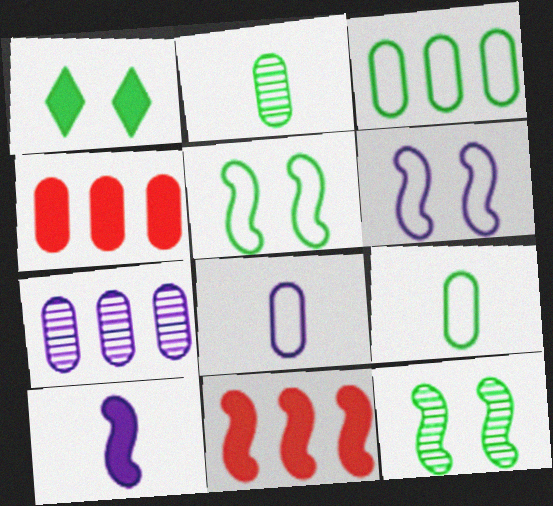[[1, 4, 10], 
[3, 4, 7]]